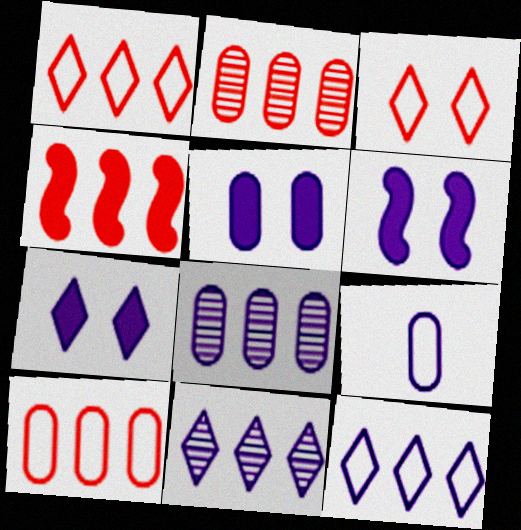[[1, 2, 4], 
[5, 6, 7], 
[5, 8, 9], 
[6, 9, 11]]